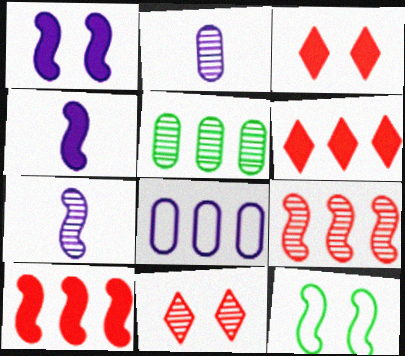[[2, 6, 12], 
[4, 9, 12], 
[5, 7, 11], 
[7, 10, 12]]